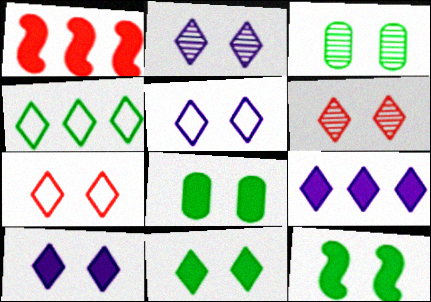[[2, 5, 10], 
[2, 7, 11], 
[5, 6, 11], 
[8, 11, 12]]